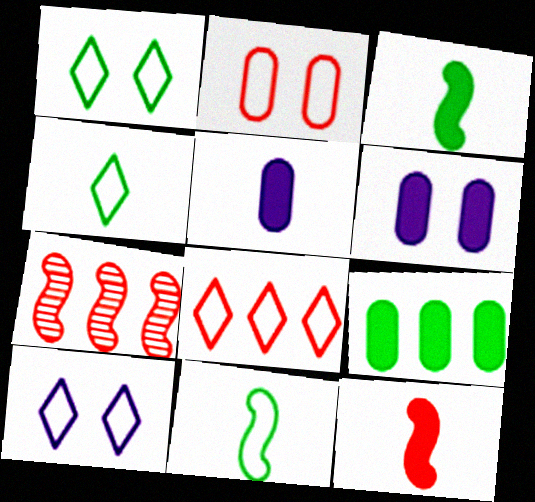[[1, 5, 7], 
[4, 6, 7], 
[4, 8, 10]]